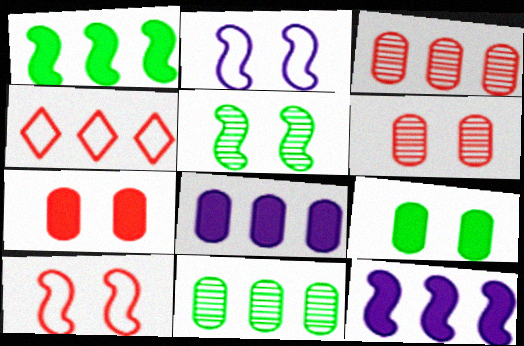[[4, 11, 12]]